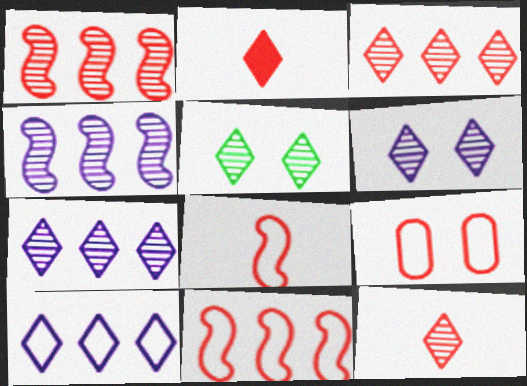[[1, 2, 9], 
[2, 5, 10], 
[5, 7, 12]]